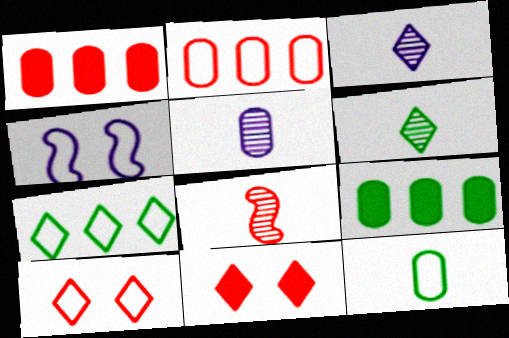[[1, 4, 6], 
[1, 8, 10], 
[2, 8, 11], 
[3, 7, 11], 
[5, 6, 8]]